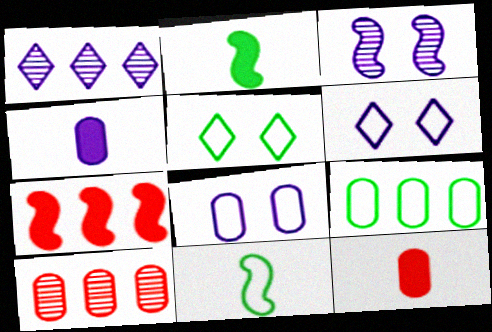[[1, 7, 9], 
[2, 6, 10], 
[3, 7, 11], 
[5, 9, 11]]